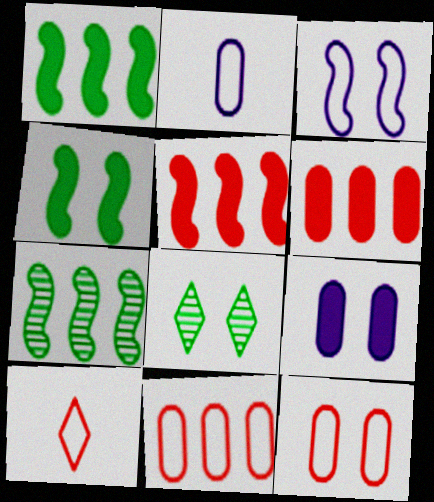[[2, 5, 8], 
[7, 9, 10]]